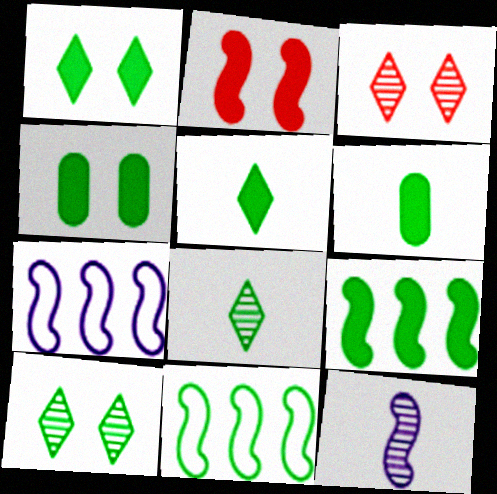[[1, 6, 9], 
[2, 11, 12], 
[3, 6, 7], 
[4, 5, 9], 
[4, 8, 11], 
[6, 10, 11]]